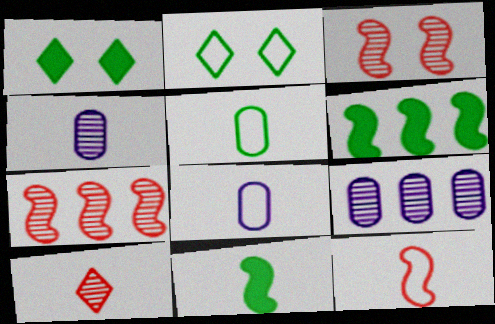[[1, 7, 8], 
[1, 9, 12], 
[8, 10, 11]]